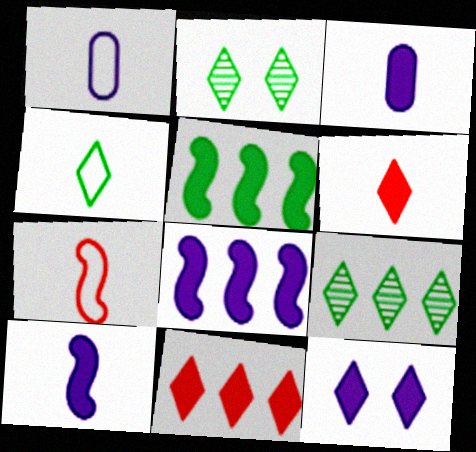[[1, 4, 7], 
[3, 8, 12]]